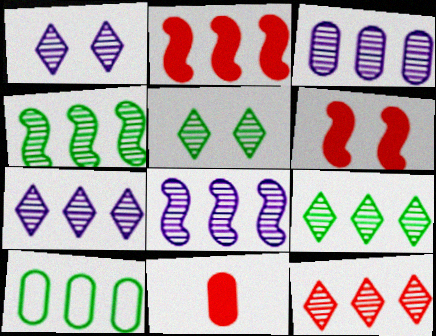[[2, 7, 10], 
[3, 4, 12], 
[3, 7, 8], 
[7, 9, 12]]